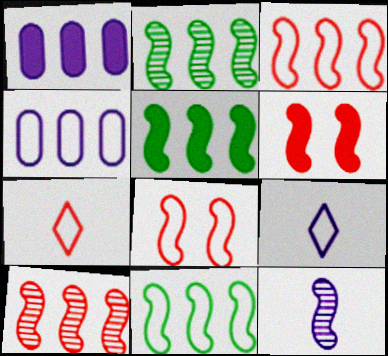[[2, 5, 11], 
[5, 8, 12], 
[6, 11, 12]]